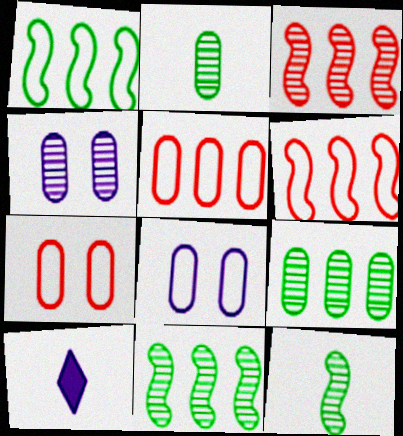[[7, 10, 11]]